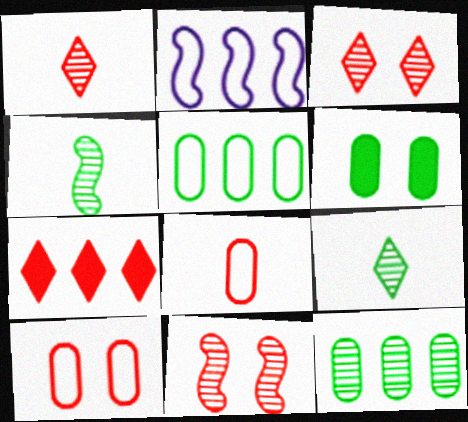[[1, 2, 6], 
[2, 7, 12], 
[7, 8, 11]]